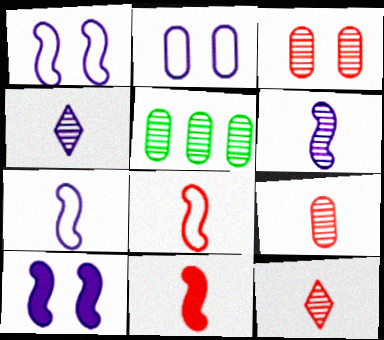[]